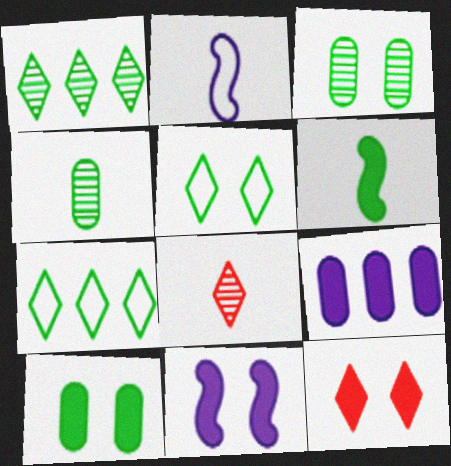[[3, 6, 7], 
[6, 9, 12], 
[10, 11, 12]]